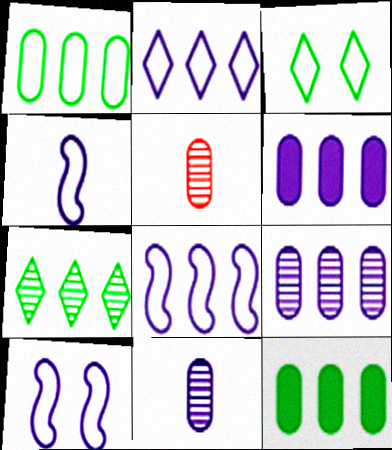[[4, 8, 10]]